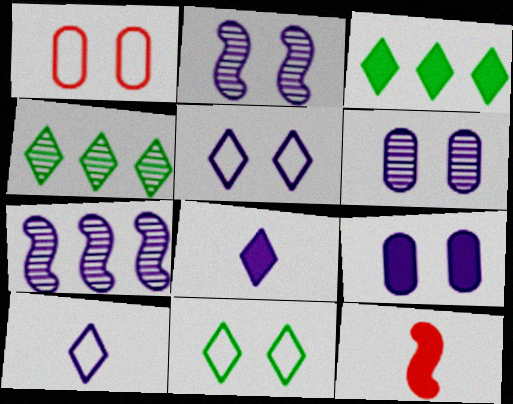[[2, 5, 9], 
[3, 9, 12], 
[7, 9, 10]]